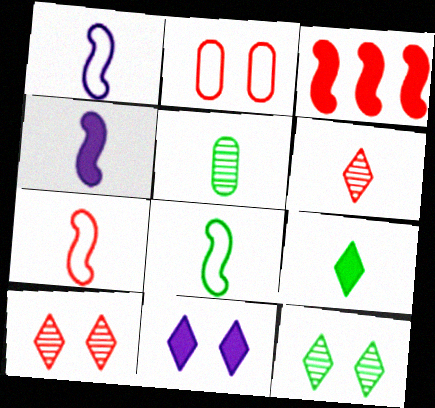[[1, 7, 8], 
[2, 3, 6], 
[5, 8, 9]]